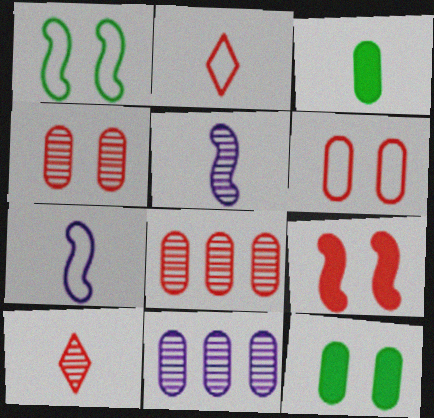[[2, 3, 5], 
[2, 8, 9], 
[3, 6, 11], 
[3, 7, 10]]